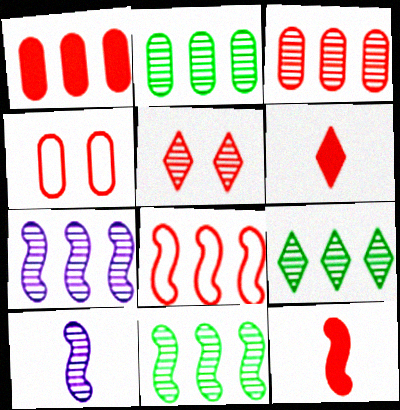[[2, 5, 10], 
[2, 9, 11], 
[3, 7, 9]]